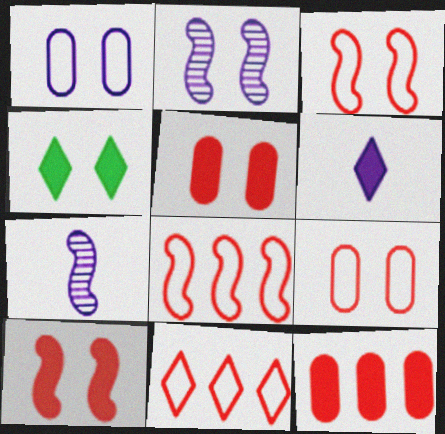[[2, 4, 9]]